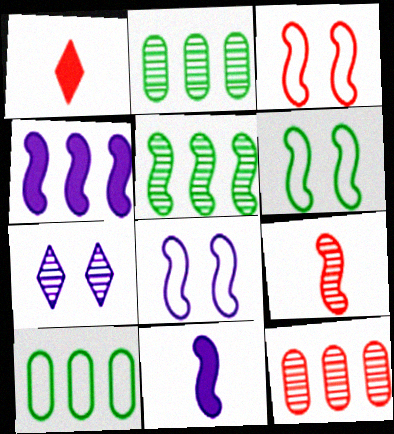[[1, 2, 8], 
[1, 3, 12], 
[2, 7, 9], 
[3, 5, 11], 
[3, 6, 8], 
[4, 6, 9]]